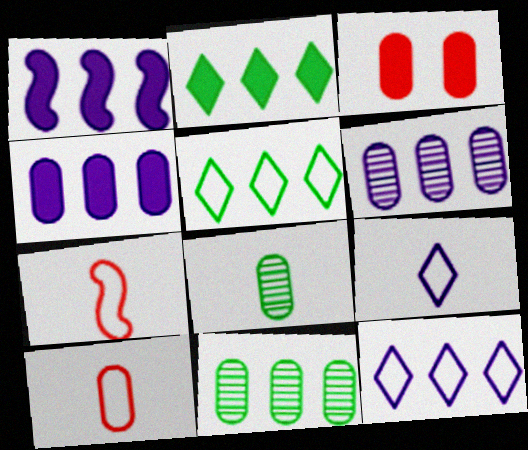[[1, 6, 12]]